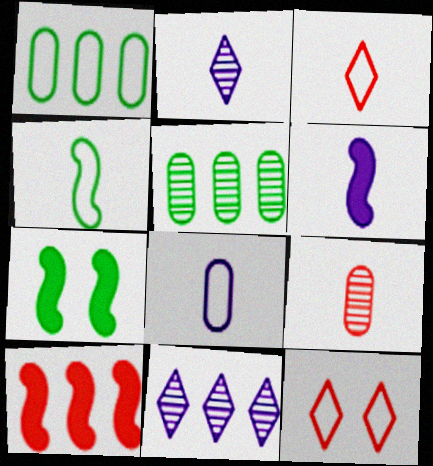[[1, 10, 11], 
[2, 6, 8], 
[3, 4, 8], 
[5, 6, 12], 
[6, 7, 10], 
[9, 10, 12]]